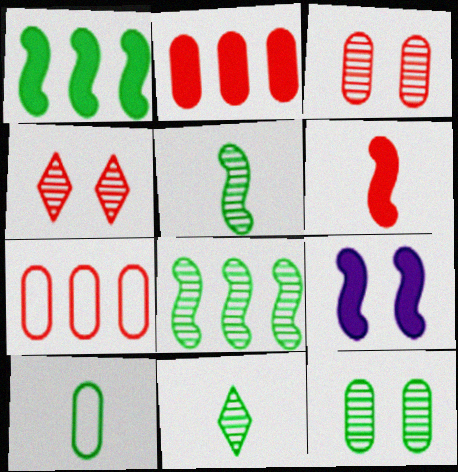[[1, 6, 9], 
[4, 6, 7], 
[7, 9, 11], 
[8, 11, 12]]